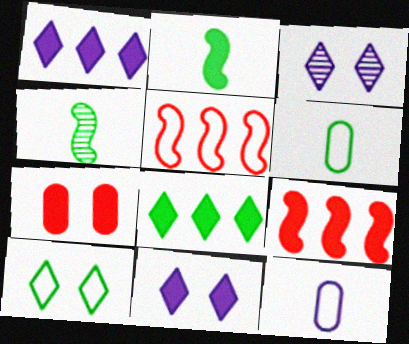[[1, 2, 7], 
[3, 6, 9], 
[5, 10, 12]]